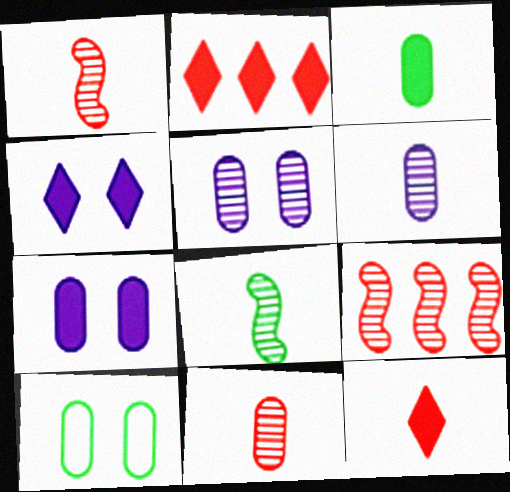[]